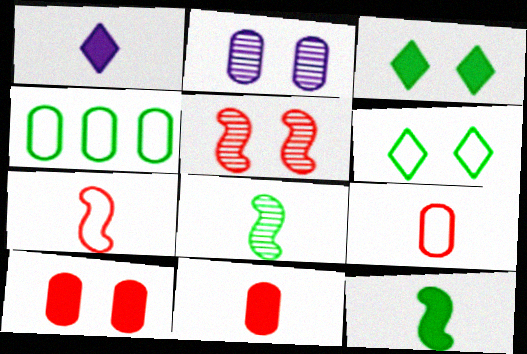[[1, 4, 5], 
[1, 8, 9], 
[1, 11, 12], 
[2, 4, 11], 
[3, 4, 8]]